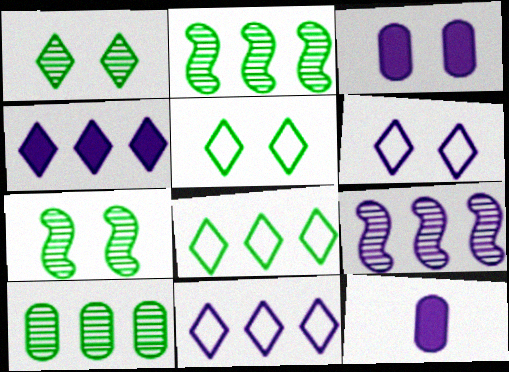[[6, 9, 12]]